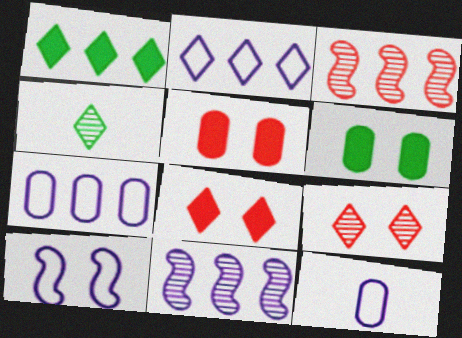[[1, 3, 7], 
[2, 4, 8], 
[2, 10, 12], 
[6, 9, 10]]